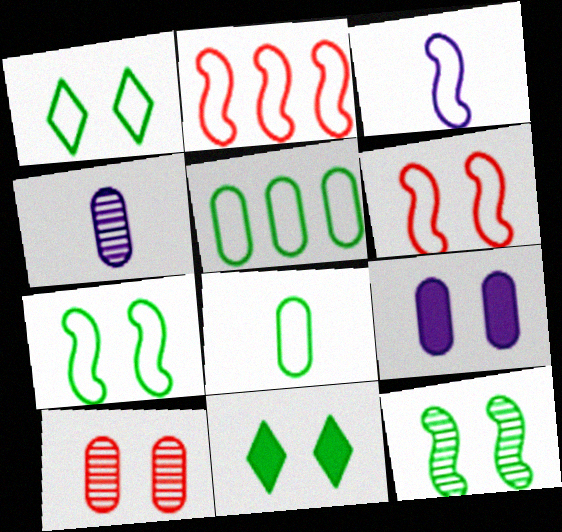[[2, 3, 7], 
[2, 4, 11]]